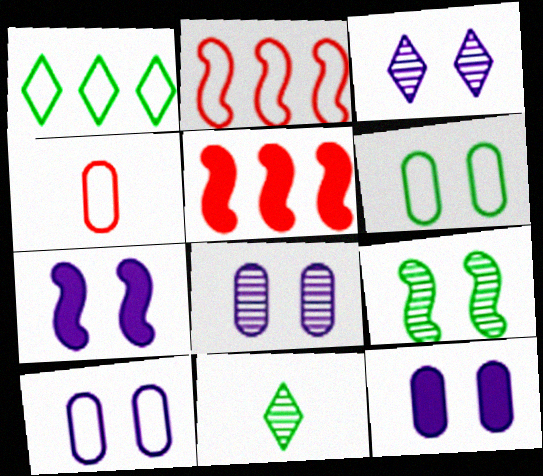[[2, 11, 12], 
[3, 7, 10], 
[5, 10, 11], 
[8, 10, 12]]